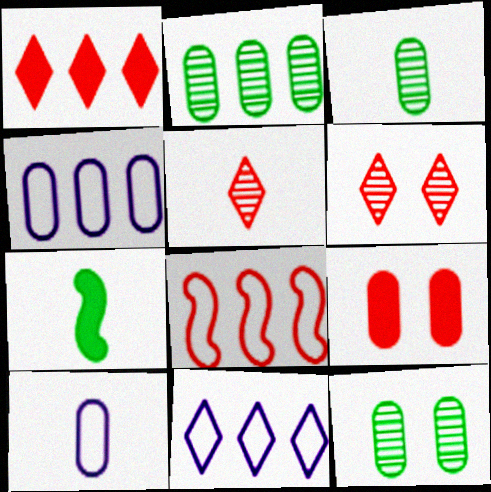[[2, 3, 12], 
[2, 9, 10], 
[3, 4, 9], 
[4, 6, 7], 
[5, 7, 10], 
[5, 8, 9]]